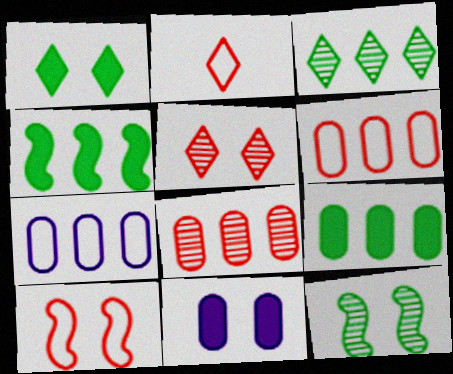[[2, 6, 10], 
[7, 8, 9]]